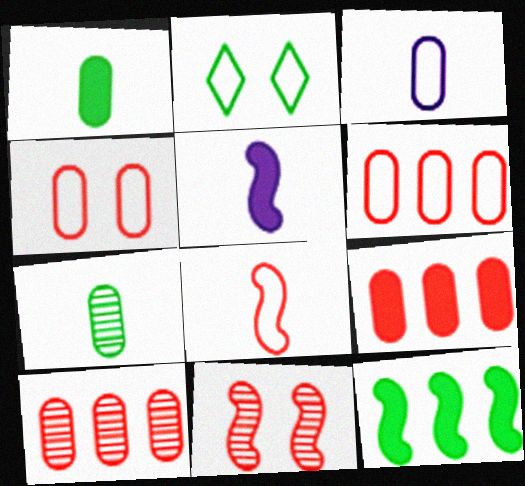[[2, 5, 10], 
[2, 7, 12], 
[6, 9, 10]]